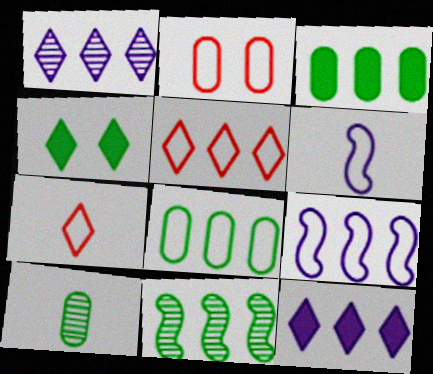[[1, 4, 7], 
[5, 8, 9]]